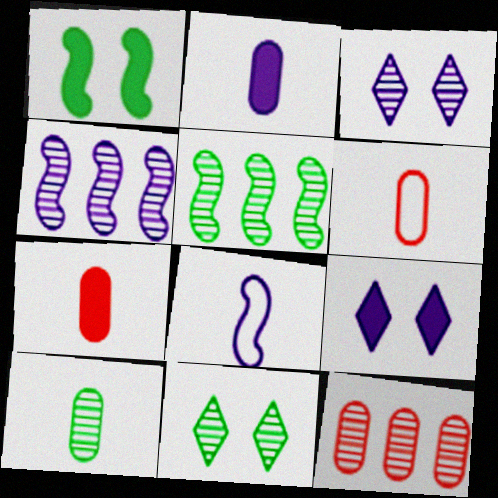[[2, 6, 10], 
[5, 6, 9], 
[5, 10, 11]]